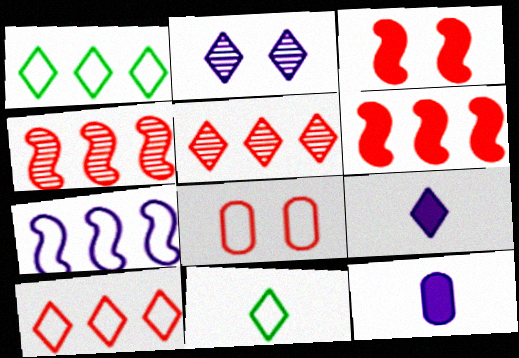[[2, 7, 12], 
[7, 8, 11]]